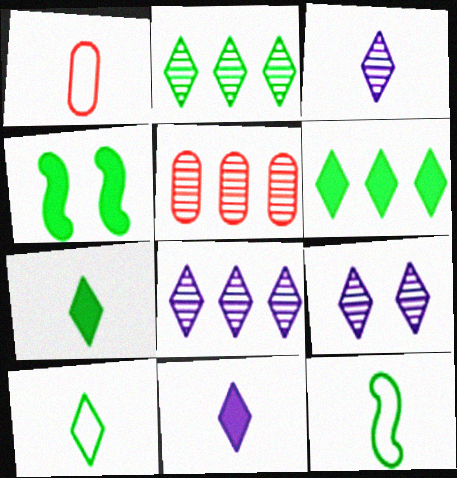[[1, 4, 8], 
[3, 8, 9]]